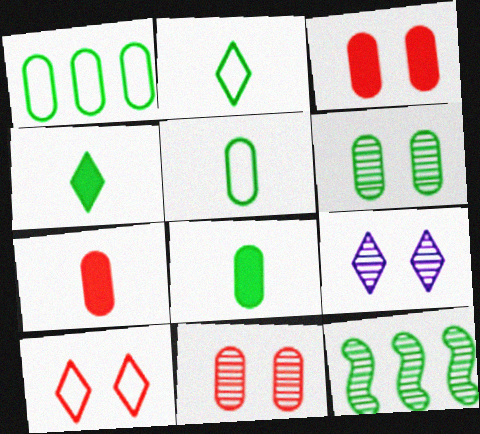[[1, 6, 8]]